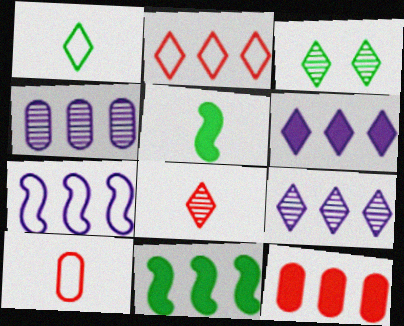[[2, 4, 11], 
[3, 8, 9], 
[4, 6, 7], 
[6, 11, 12]]